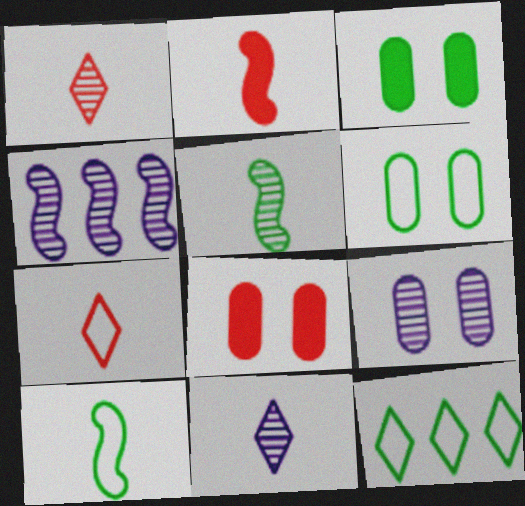[[2, 9, 12], 
[3, 4, 7], 
[3, 5, 12], 
[4, 9, 11], 
[6, 8, 9], 
[6, 10, 12]]